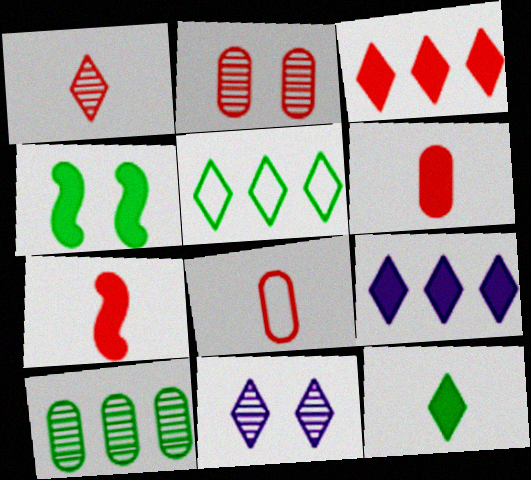[[1, 7, 8], 
[4, 6, 9]]